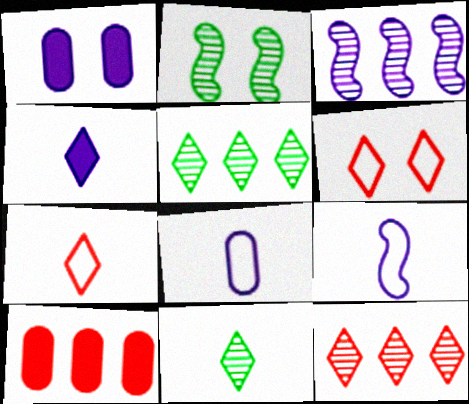[[1, 2, 6], 
[4, 5, 6], 
[4, 7, 11]]